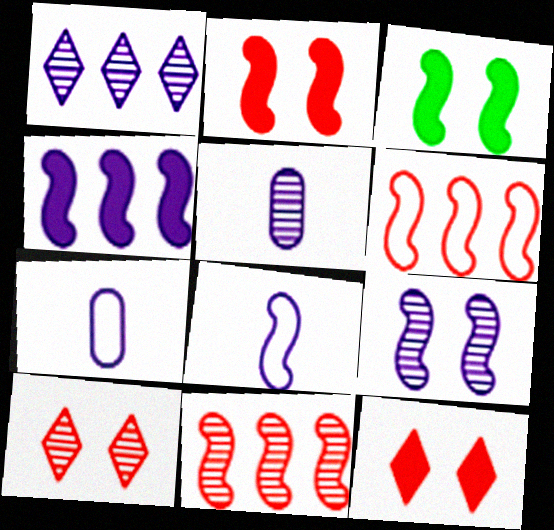[[1, 5, 9], 
[3, 8, 11], 
[4, 8, 9]]